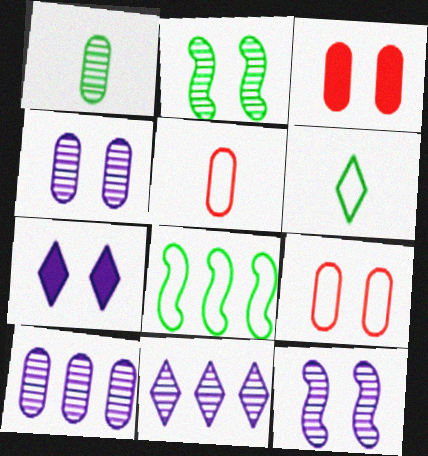[[2, 7, 9]]